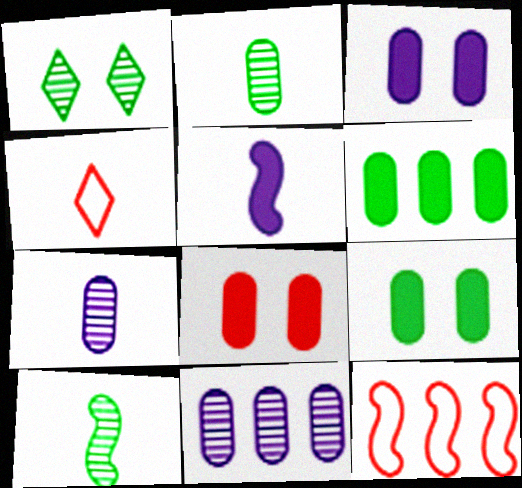[[2, 4, 5], 
[3, 8, 9]]